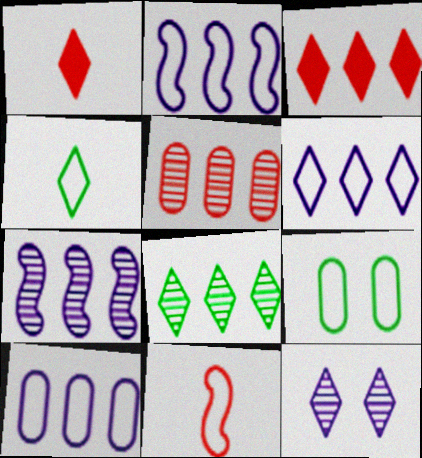[[1, 7, 9], 
[2, 6, 10], 
[3, 4, 12], 
[3, 6, 8], 
[5, 7, 8], 
[6, 9, 11]]